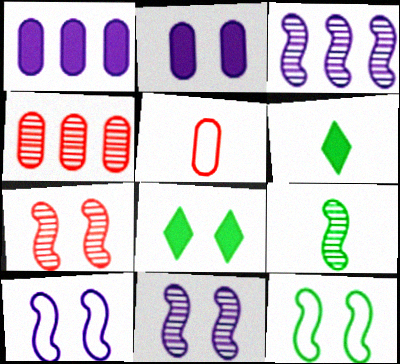[[3, 5, 8], 
[3, 7, 9], 
[4, 6, 10]]